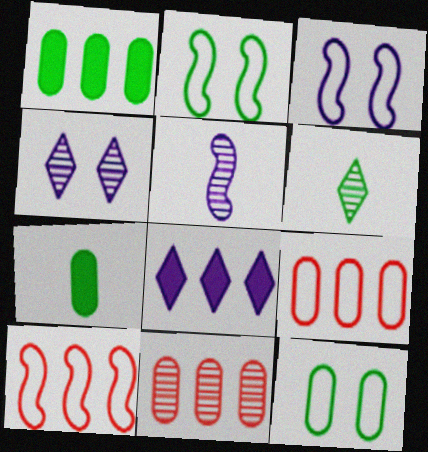[[1, 2, 6], 
[4, 7, 10]]